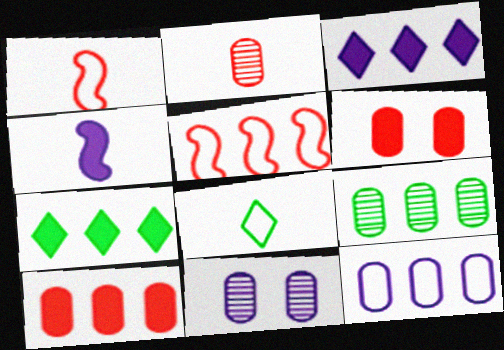[[1, 7, 11], 
[2, 4, 8], 
[2, 9, 11], 
[3, 5, 9], 
[4, 6, 7], 
[9, 10, 12]]